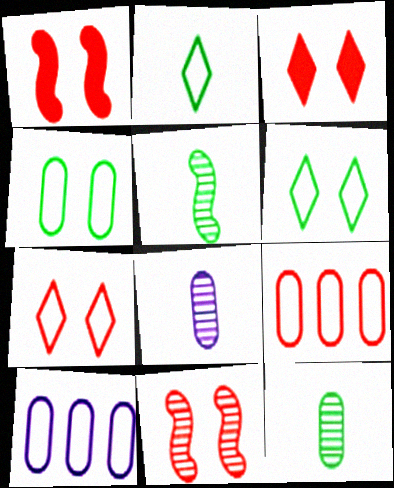[[3, 5, 10]]